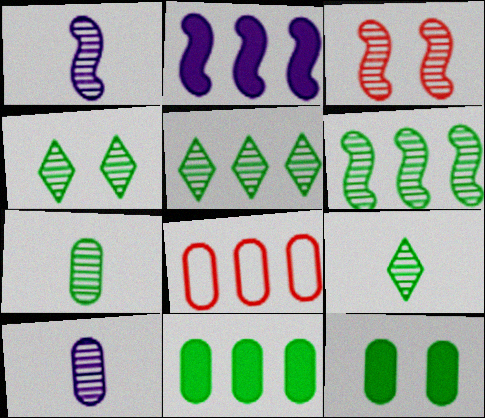[[1, 3, 6], 
[2, 5, 8], 
[3, 5, 10], 
[4, 5, 9], 
[4, 6, 7], 
[8, 10, 12]]